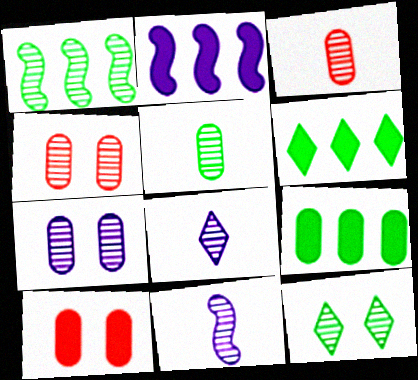[[1, 4, 8], 
[1, 5, 12]]